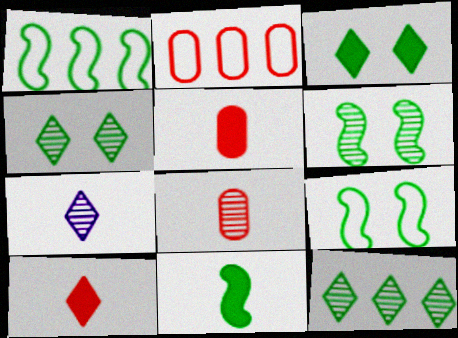[[1, 6, 11]]